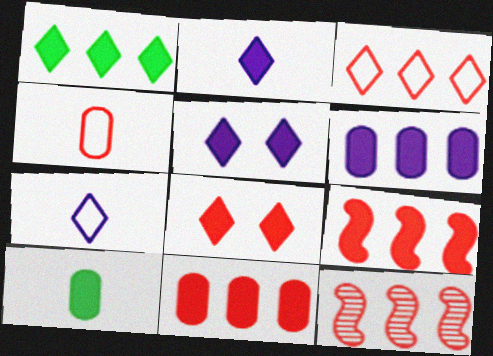[[1, 2, 8], 
[1, 6, 9], 
[3, 11, 12], 
[4, 8, 12], 
[5, 9, 10]]